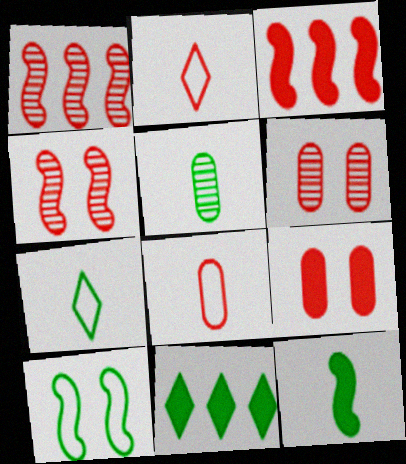[[1, 2, 9], 
[2, 3, 6], 
[5, 7, 12], 
[5, 10, 11]]